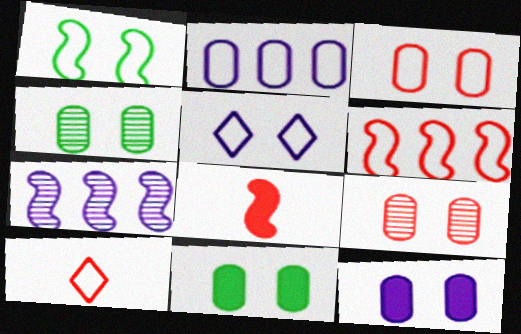[[1, 2, 10], 
[1, 3, 5], 
[1, 7, 8], 
[3, 4, 12], 
[3, 6, 10], 
[7, 10, 11]]